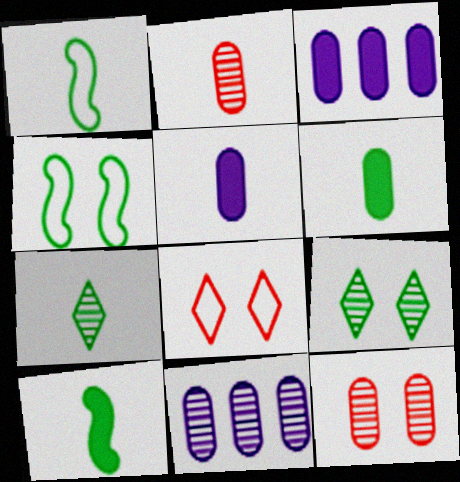[[1, 6, 7], 
[8, 10, 11]]